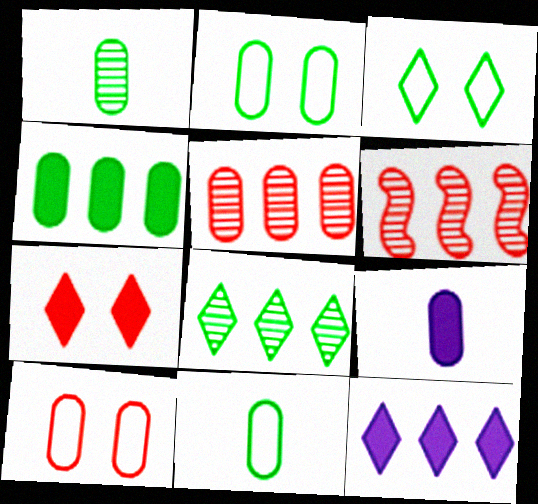[[1, 2, 4], 
[2, 5, 9], 
[3, 6, 9]]